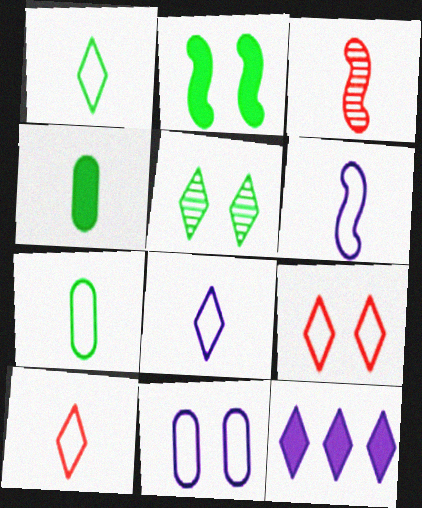[[1, 8, 10], 
[3, 4, 8], 
[5, 10, 12], 
[6, 7, 10]]